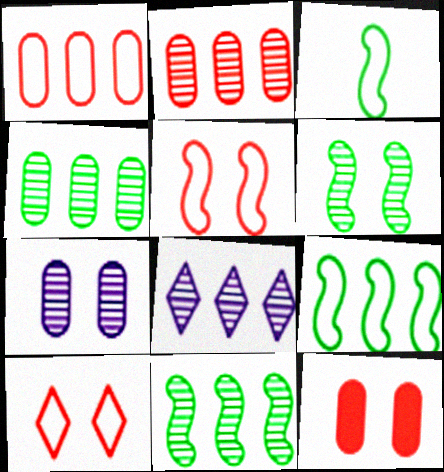[[2, 8, 11], 
[3, 8, 12]]